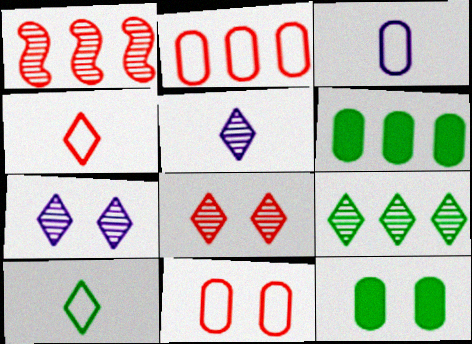[[5, 8, 9]]